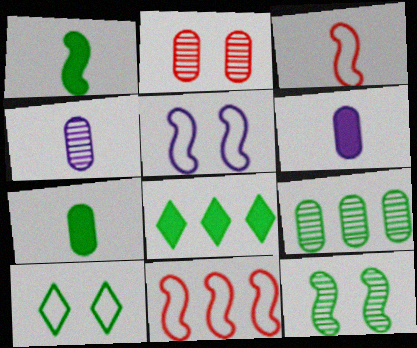[[1, 9, 10], 
[2, 4, 9]]